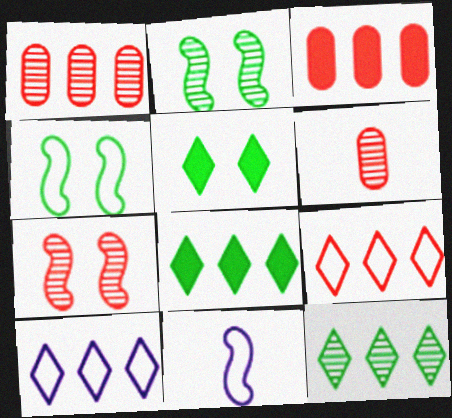[[1, 5, 11]]